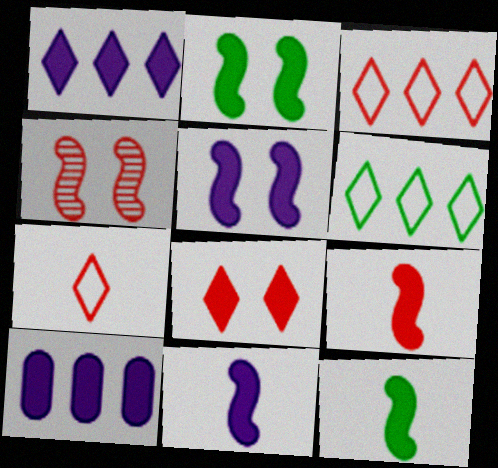[[8, 10, 12], 
[9, 11, 12]]